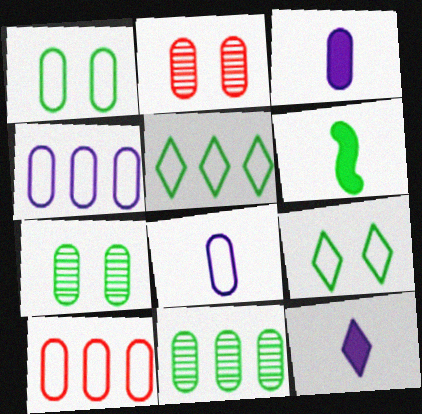[[1, 8, 10], 
[3, 7, 10], 
[5, 6, 7], 
[6, 9, 11]]